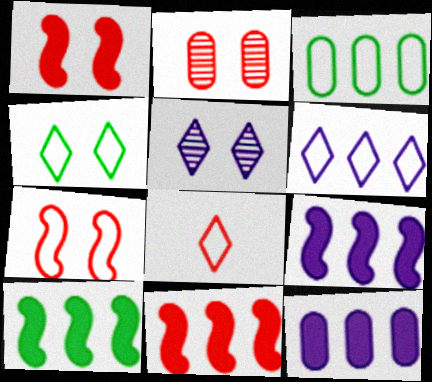[[2, 8, 11], 
[4, 6, 8], 
[9, 10, 11]]